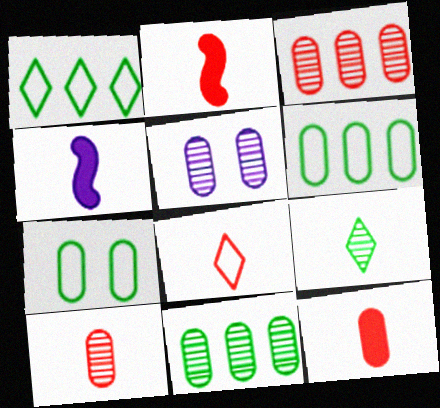[[1, 2, 5], 
[2, 8, 10], 
[5, 6, 12], 
[5, 10, 11]]